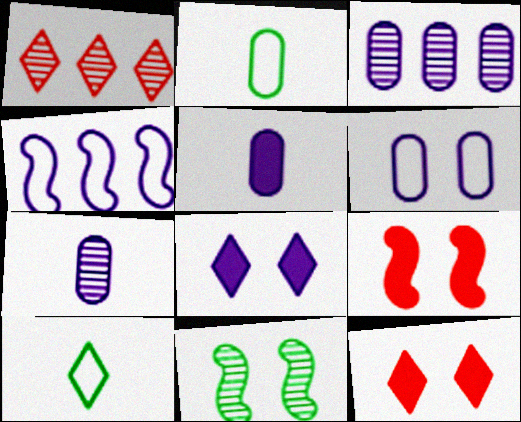[[1, 7, 11], 
[1, 8, 10], 
[3, 5, 6], 
[3, 9, 10], 
[4, 7, 8], 
[6, 11, 12]]